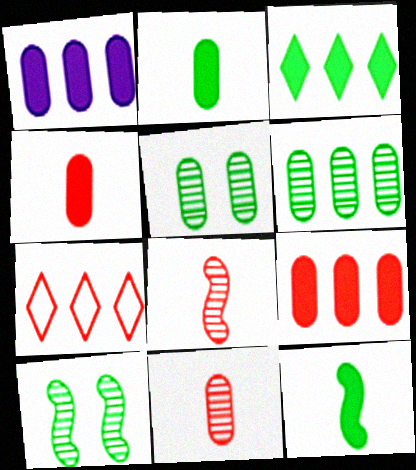[]